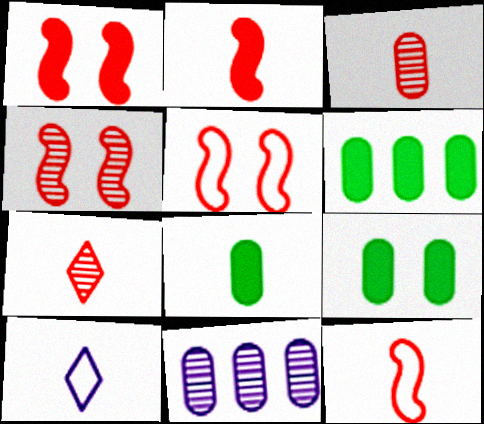[[1, 4, 5], 
[4, 6, 10], 
[6, 8, 9]]